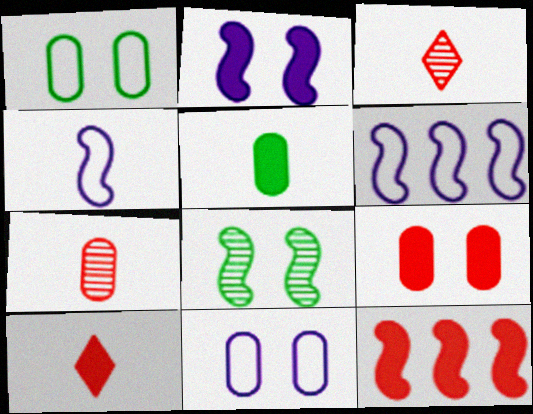[[3, 4, 5], 
[4, 8, 12], 
[9, 10, 12]]